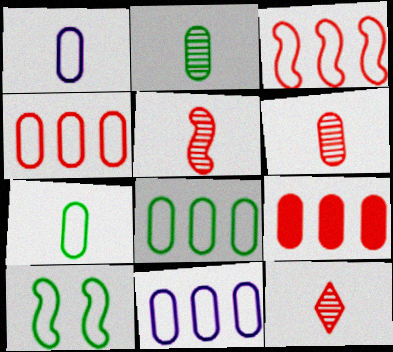[[4, 8, 11], 
[5, 6, 12]]